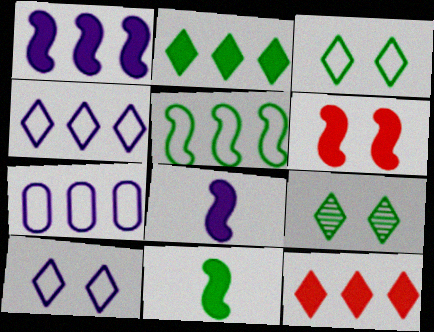[[1, 6, 11]]